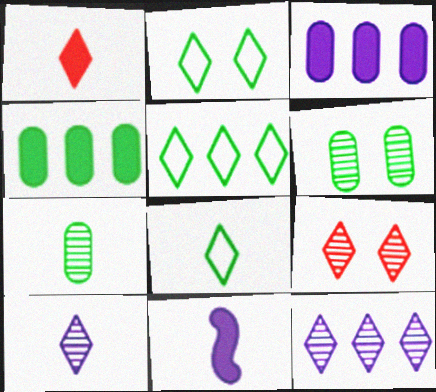[[1, 2, 12], 
[1, 8, 10], 
[2, 5, 8]]